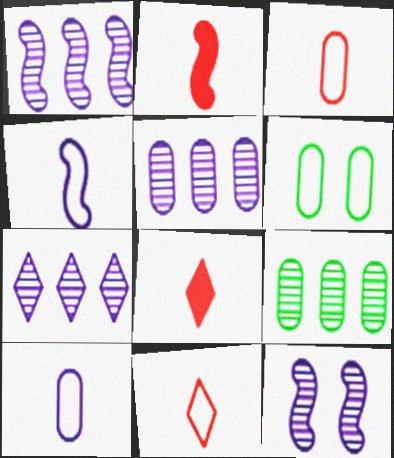[[1, 5, 7], 
[1, 6, 8], 
[2, 6, 7]]